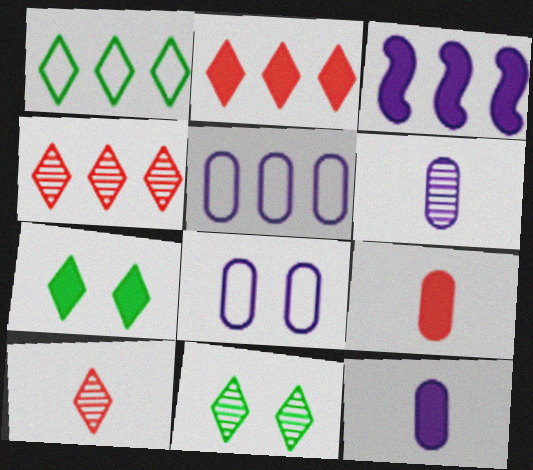[[3, 7, 9]]